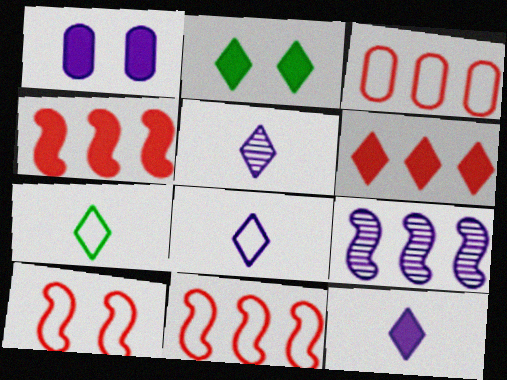[[1, 8, 9], 
[2, 6, 12], 
[5, 8, 12]]